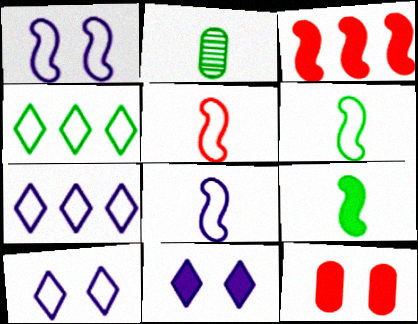[[2, 3, 10], 
[5, 6, 8]]